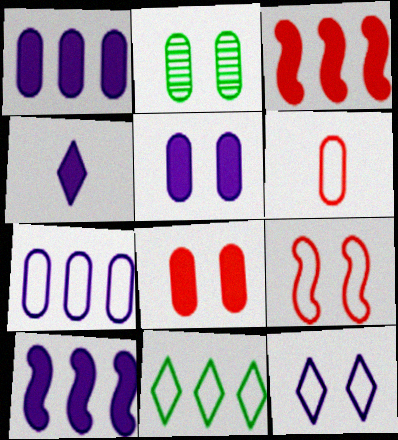[[1, 2, 6], 
[4, 5, 10]]